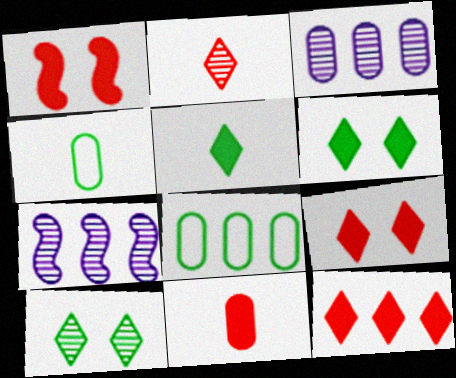[[1, 11, 12], 
[4, 7, 9], 
[7, 8, 12]]